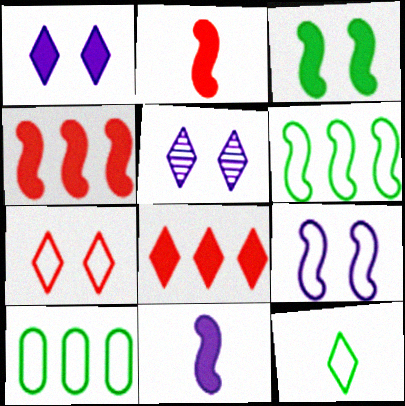[[2, 5, 10], 
[3, 4, 11], 
[5, 8, 12]]